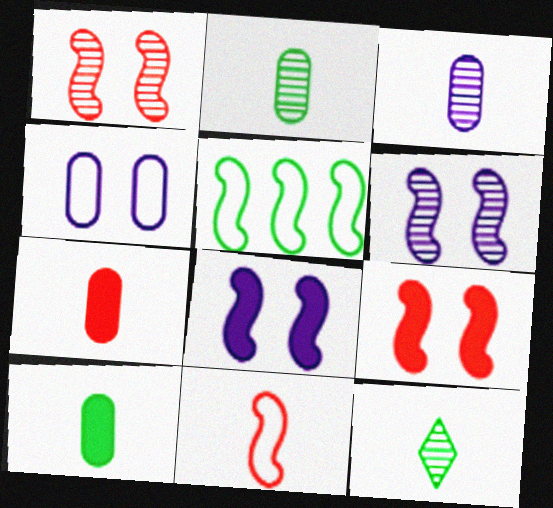[]